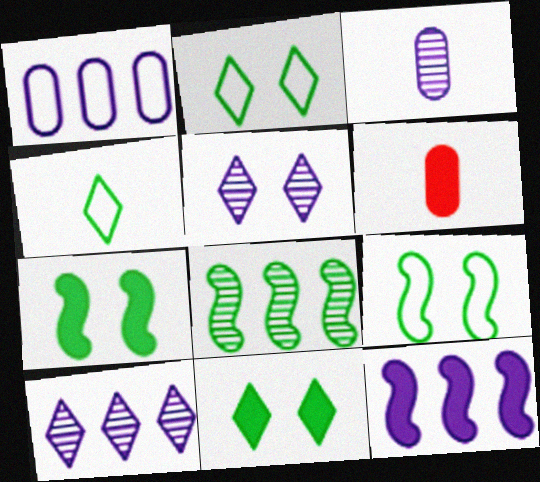[[1, 10, 12], 
[6, 9, 10], 
[6, 11, 12]]